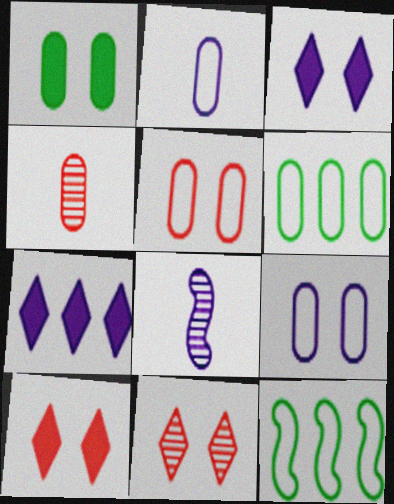[[2, 5, 6], 
[3, 4, 12], 
[6, 8, 10], 
[7, 8, 9]]